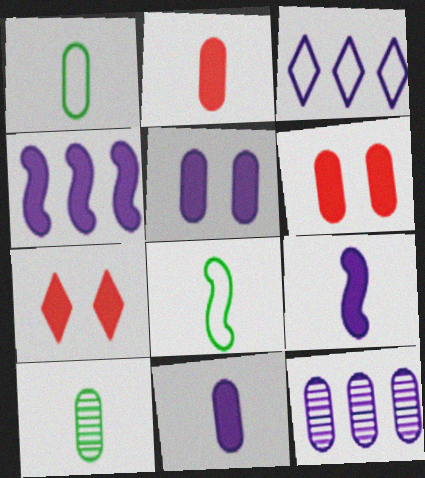[[1, 6, 12], 
[3, 4, 12], 
[7, 8, 12]]